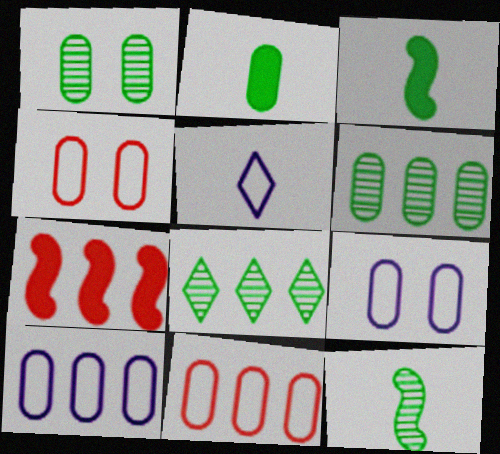[[1, 5, 7], 
[1, 8, 12], 
[7, 8, 10]]